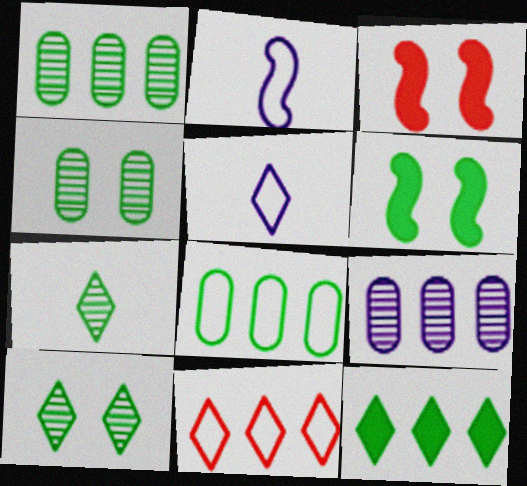[[1, 3, 5], 
[6, 7, 8]]